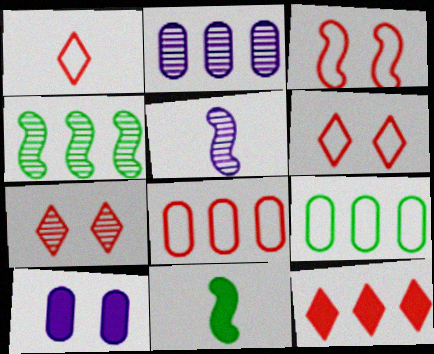[[1, 3, 8], 
[1, 4, 10], 
[1, 7, 12], 
[2, 6, 11], 
[10, 11, 12]]